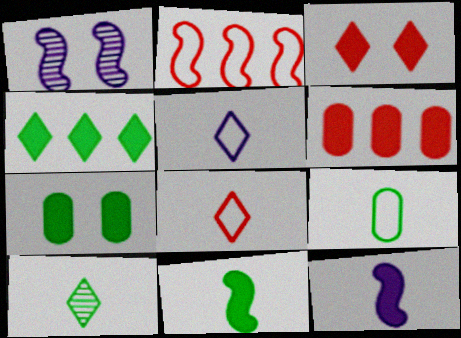[[1, 2, 11], 
[4, 7, 11], 
[9, 10, 11]]